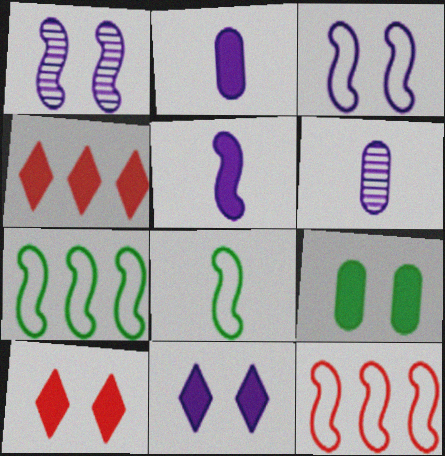[[3, 8, 12], 
[4, 5, 9], 
[6, 7, 10]]